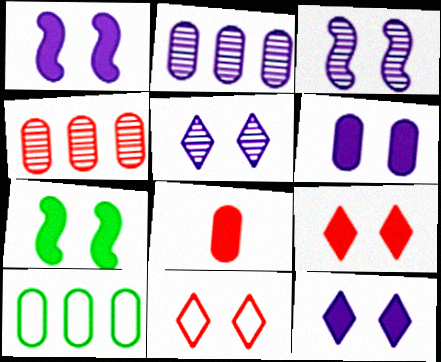[[1, 6, 12], 
[6, 7, 9]]